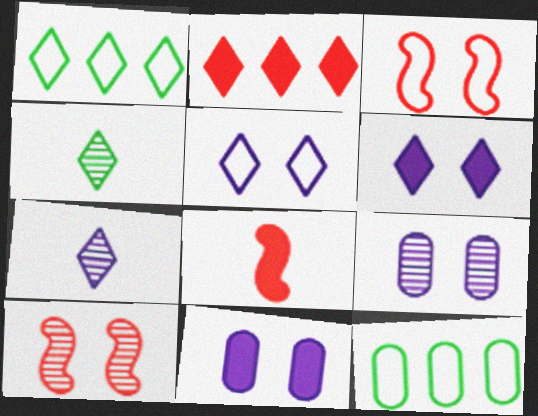[[1, 8, 9], 
[2, 4, 5]]